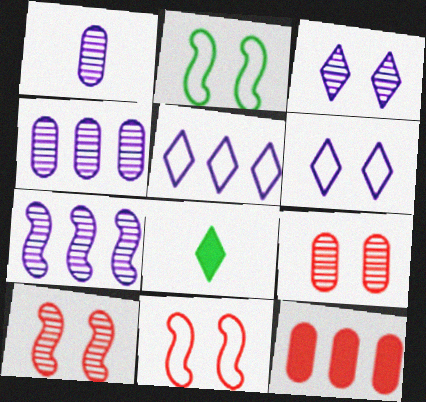[[1, 3, 7], 
[4, 8, 11]]